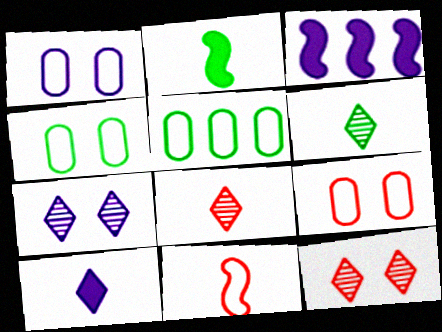[[1, 4, 9], 
[3, 4, 8], 
[3, 6, 9]]